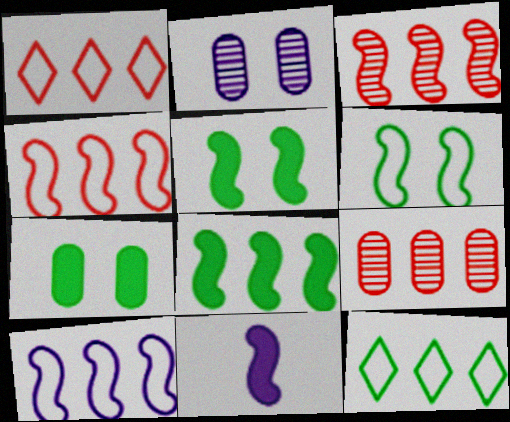[[3, 6, 11], 
[3, 8, 10]]